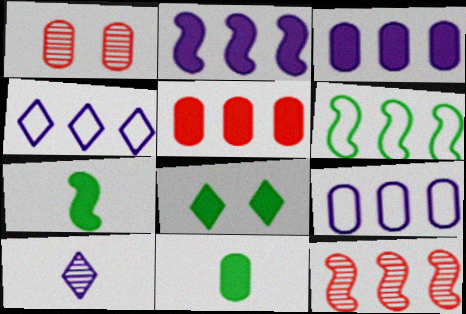[[1, 4, 7], 
[1, 9, 11], 
[2, 6, 12]]